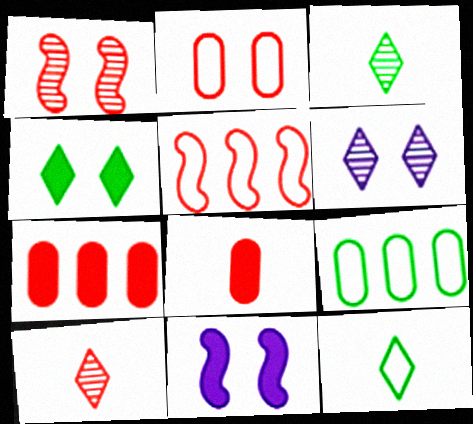[[9, 10, 11]]